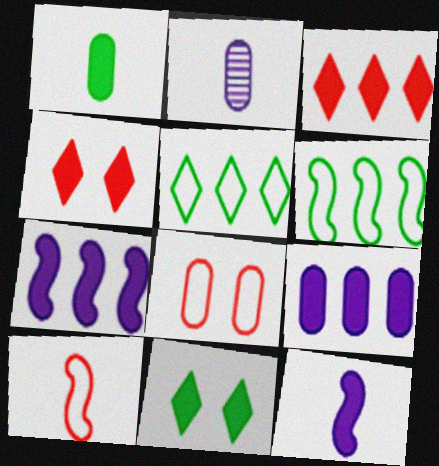[[1, 4, 7], 
[2, 4, 6]]